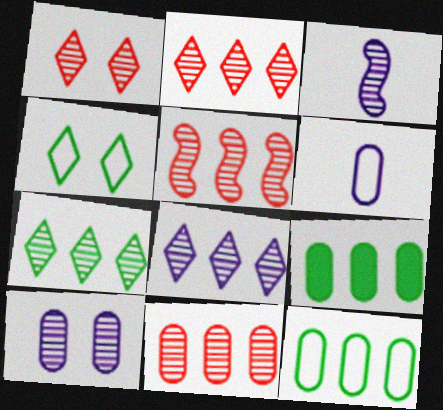[[2, 5, 11], 
[2, 7, 8], 
[3, 8, 10]]